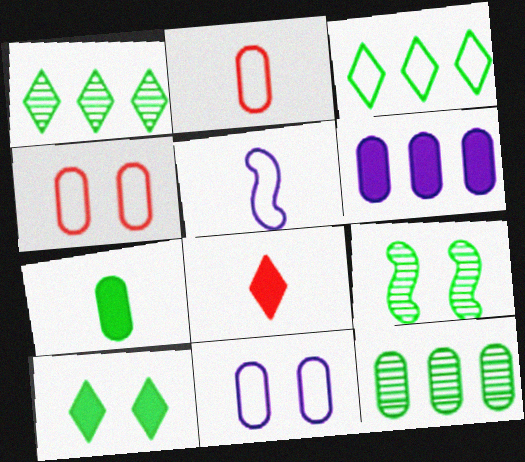[[3, 4, 5], 
[3, 7, 9]]